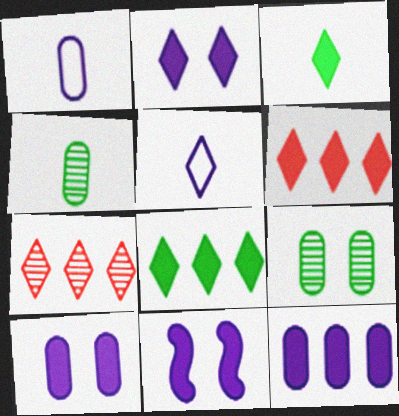[[2, 3, 6], 
[2, 10, 11]]